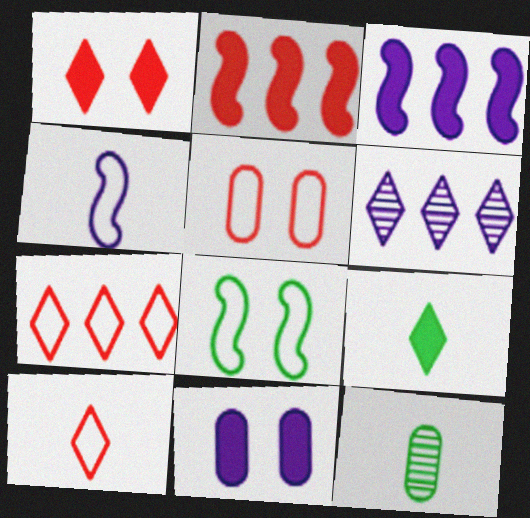[[2, 9, 11], 
[4, 6, 11]]